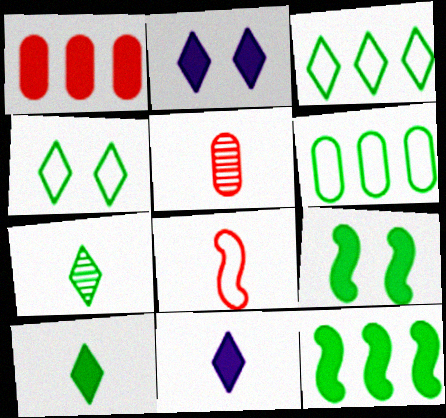[[1, 9, 11], 
[6, 7, 9]]